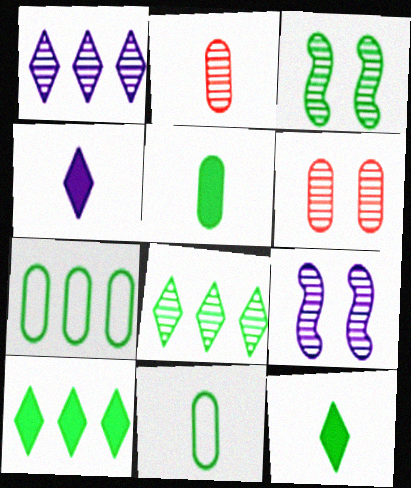[[1, 2, 3], 
[2, 8, 9], 
[3, 7, 12], 
[3, 10, 11]]